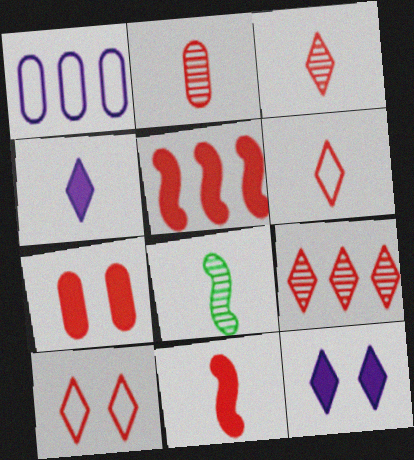[[2, 5, 10], 
[2, 6, 11]]